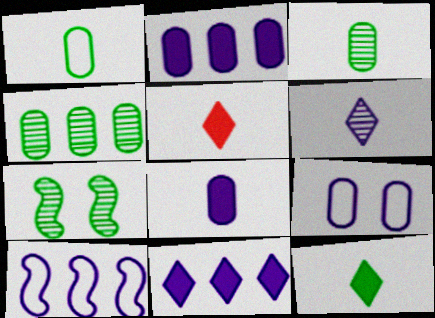[]